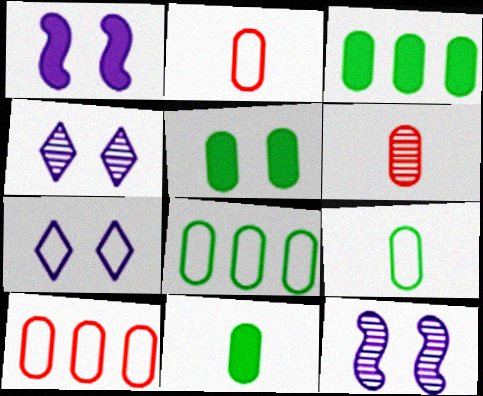[[3, 5, 11]]